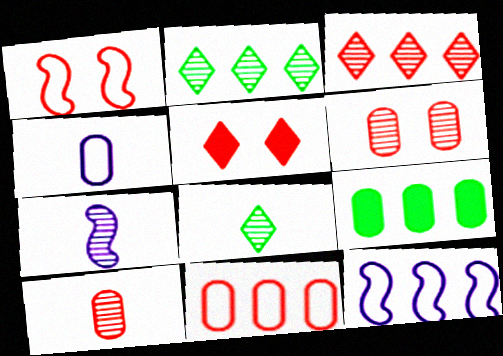[[1, 5, 6], 
[2, 6, 7], 
[3, 9, 12], 
[4, 6, 9], 
[7, 8, 10]]